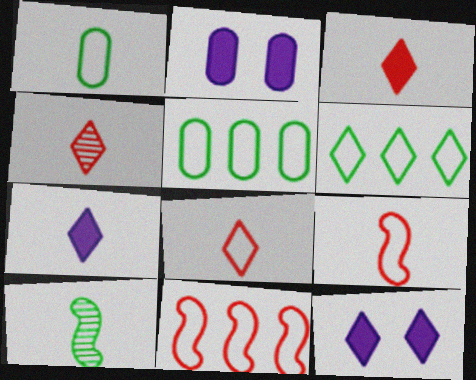[[3, 4, 8], 
[4, 6, 12]]